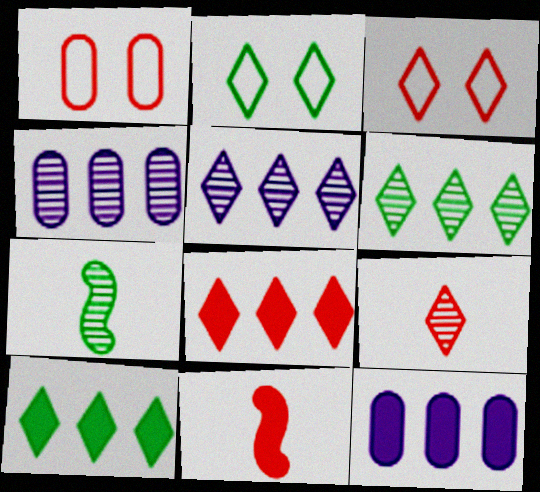[[2, 4, 11], 
[3, 7, 12], 
[3, 8, 9]]